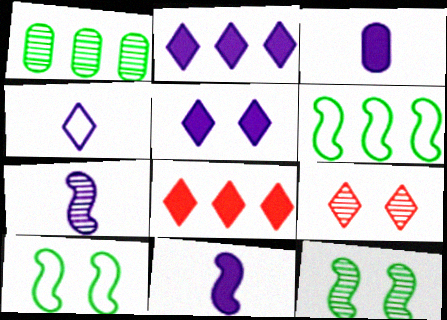[[1, 7, 9], 
[3, 4, 7], 
[3, 6, 9]]